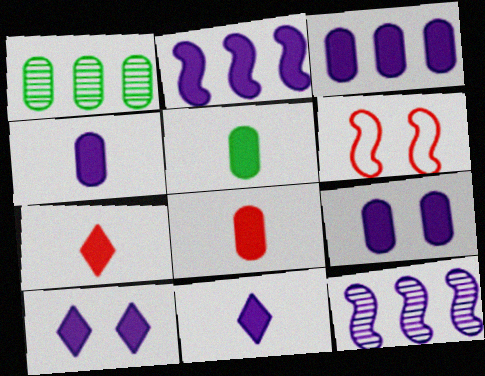[[1, 6, 11], 
[2, 4, 10], 
[2, 9, 11], 
[3, 4, 9], 
[4, 5, 8]]